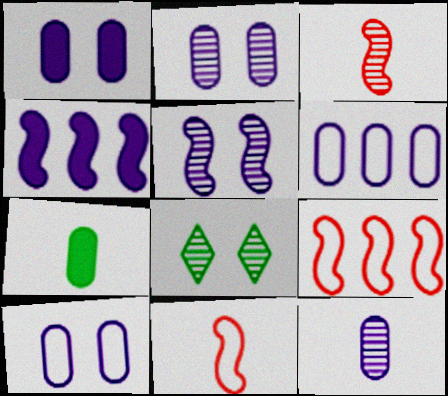[[1, 2, 10], 
[1, 6, 12]]